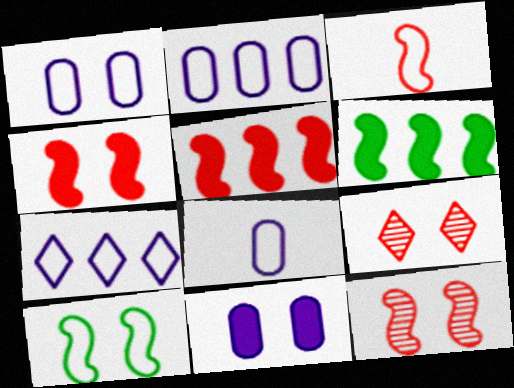[[1, 2, 8], 
[3, 5, 12], 
[6, 8, 9], 
[9, 10, 11]]